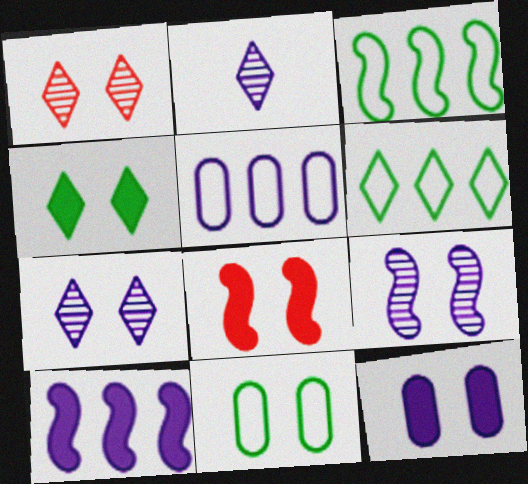[[4, 8, 12], 
[7, 8, 11]]